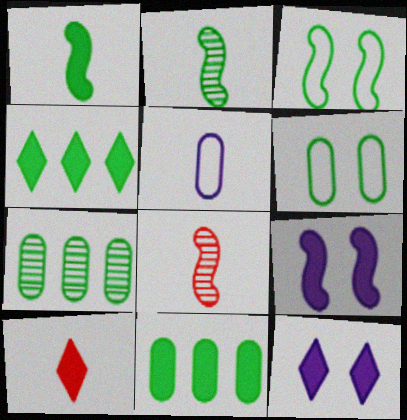[[2, 4, 6], 
[2, 5, 10], 
[4, 10, 12], 
[9, 10, 11]]